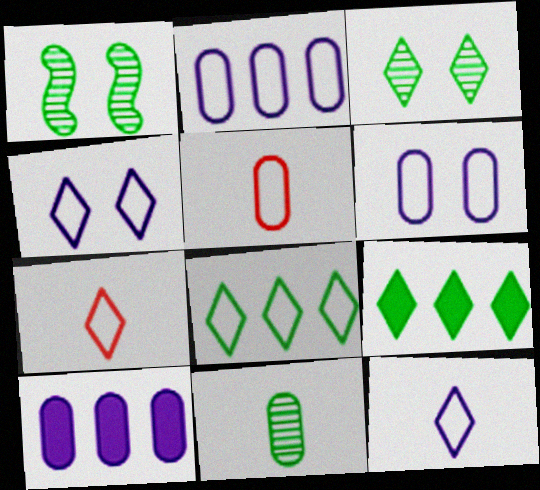[[1, 7, 10], 
[4, 7, 8]]